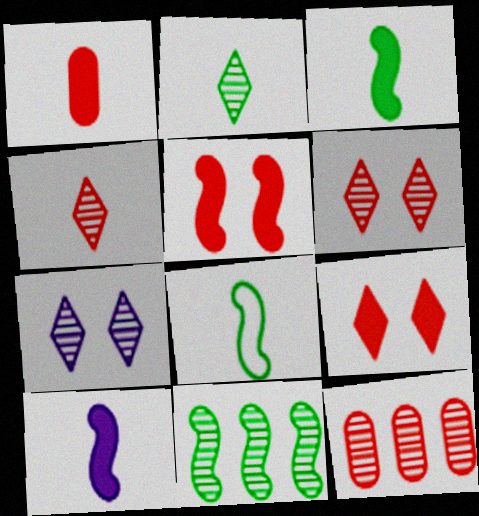[]